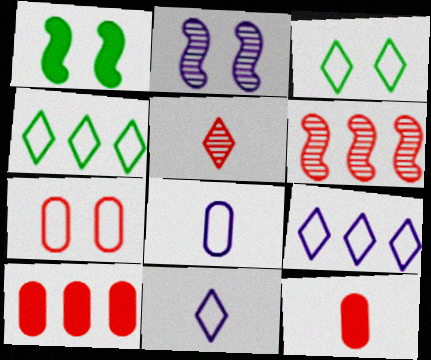[[2, 4, 12]]